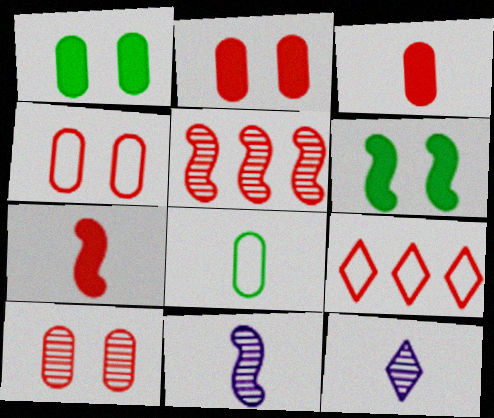[[1, 9, 11], 
[2, 4, 10], 
[7, 8, 12], 
[7, 9, 10]]